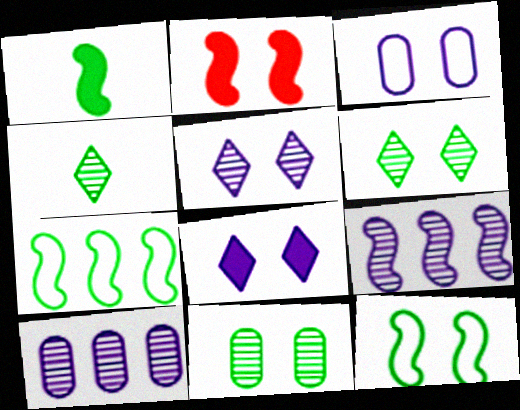[[2, 3, 6]]